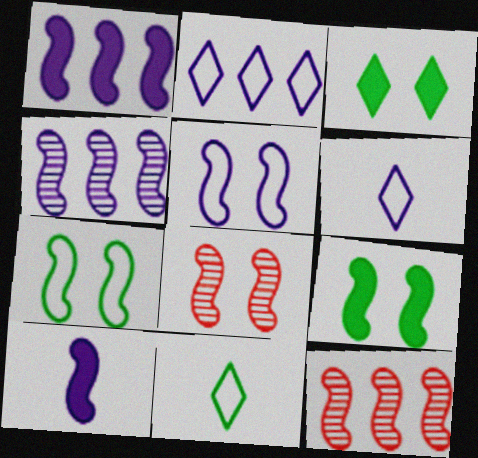[[4, 5, 10], 
[5, 8, 9], 
[7, 10, 12]]